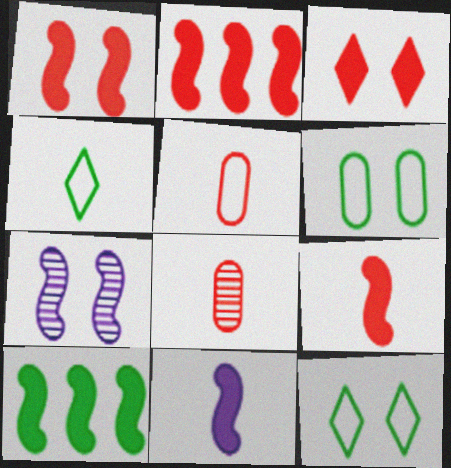[[1, 2, 9], 
[1, 10, 11], 
[3, 6, 7], 
[4, 8, 11]]